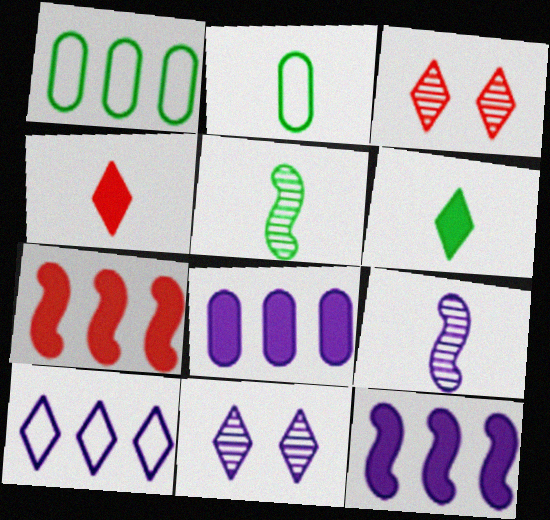[[2, 3, 12], 
[2, 4, 9], 
[2, 5, 6], 
[2, 7, 11], 
[3, 6, 10]]